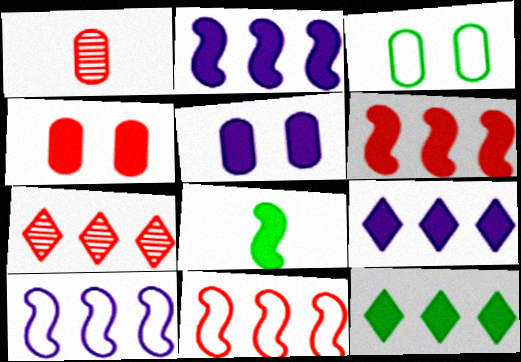[[4, 8, 9]]